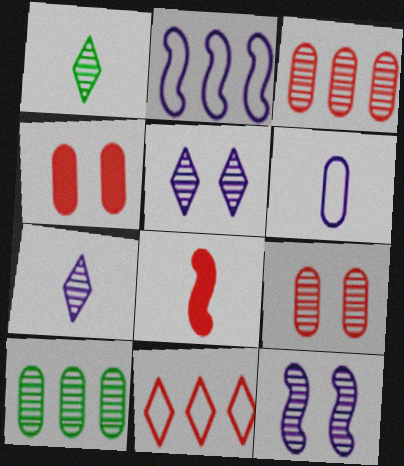[[1, 2, 4], 
[1, 3, 12], 
[1, 6, 8], 
[4, 6, 10], 
[8, 9, 11]]